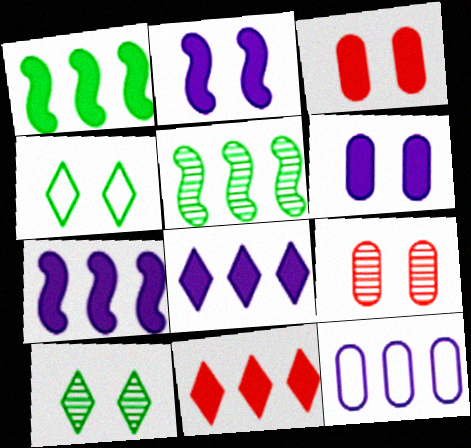[[2, 4, 9], 
[5, 11, 12]]